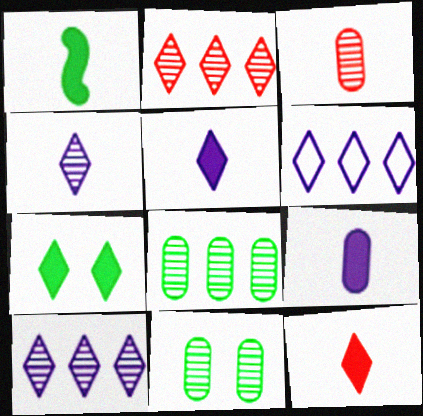[[1, 9, 12]]